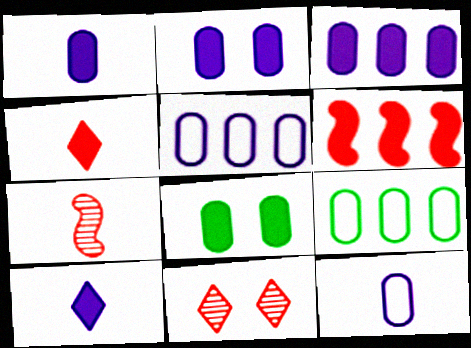[[1, 2, 3], 
[6, 8, 10]]